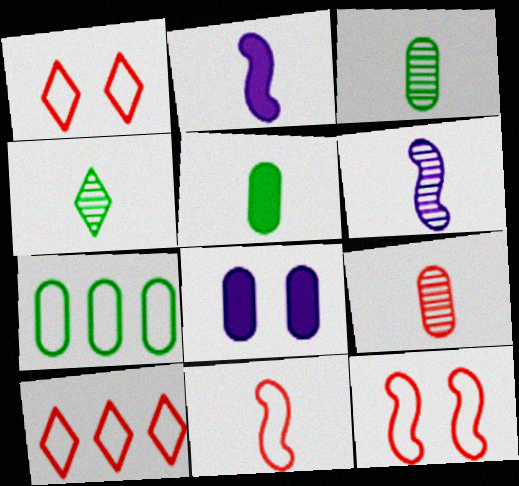[[4, 6, 9], 
[7, 8, 9]]